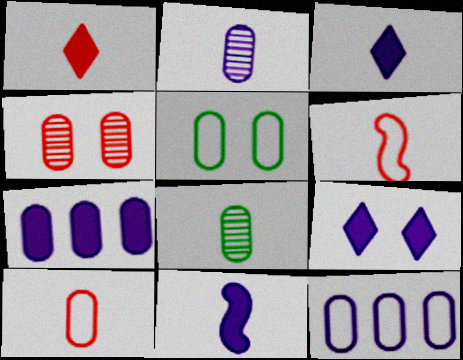[[3, 6, 8], 
[5, 10, 12], 
[7, 9, 11]]